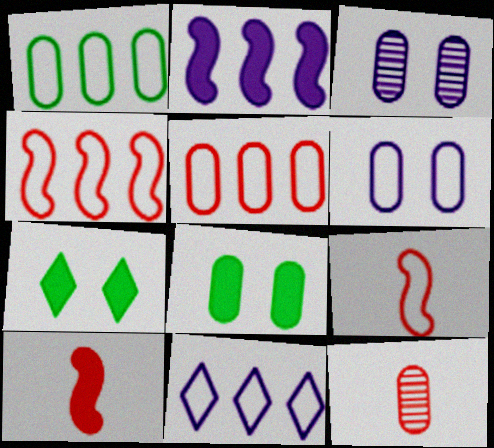[[1, 4, 11]]